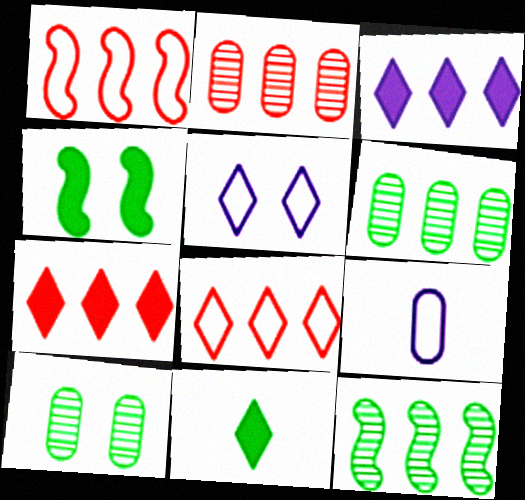[[1, 2, 7], 
[1, 3, 6]]